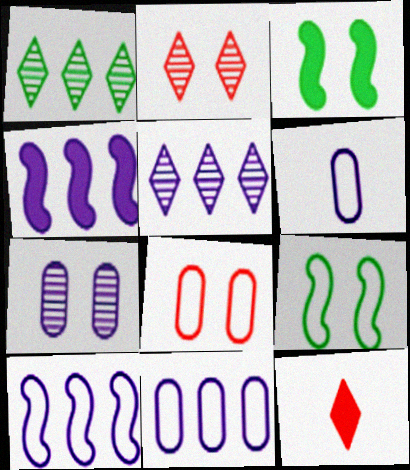[[4, 5, 11]]